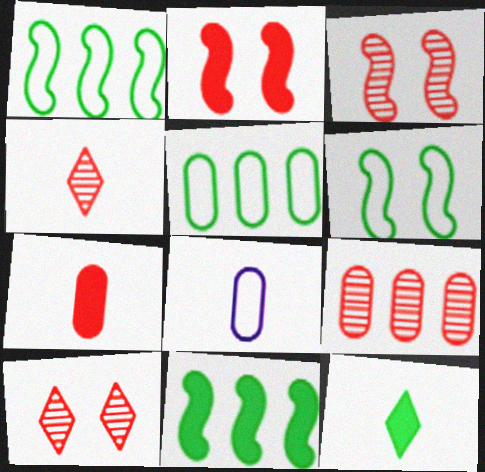[[3, 4, 9], 
[8, 10, 11]]